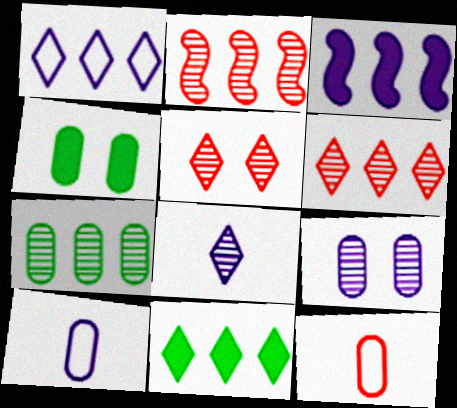[[1, 6, 11]]